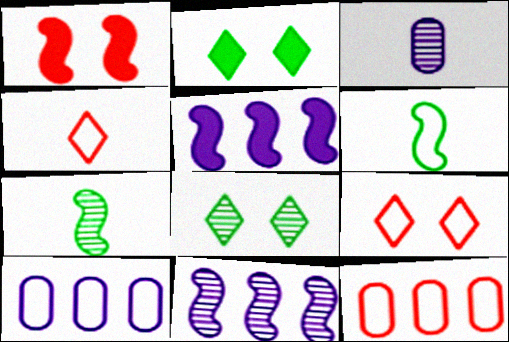[[1, 6, 11], 
[6, 9, 10]]